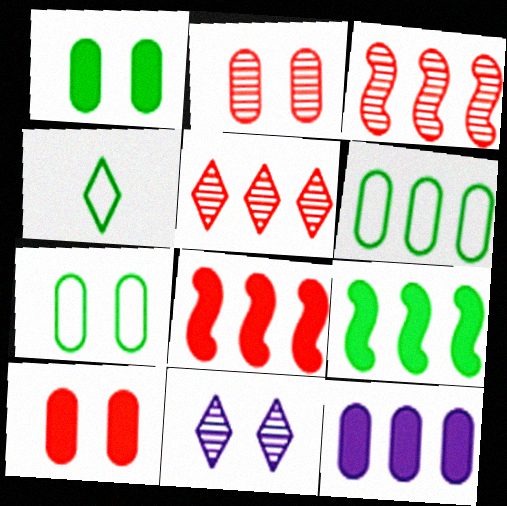[]